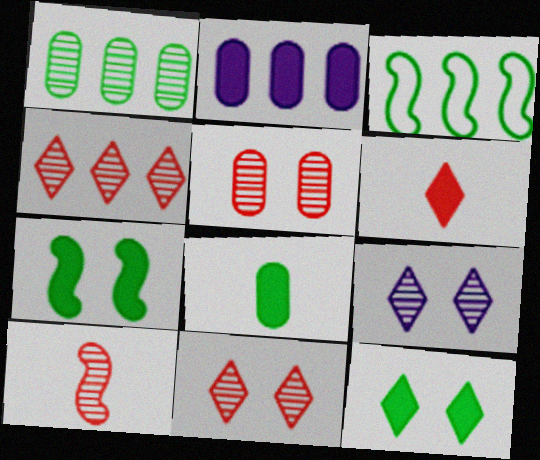[[1, 9, 10], 
[2, 3, 4], 
[2, 6, 7], 
[4, 5, 10]]